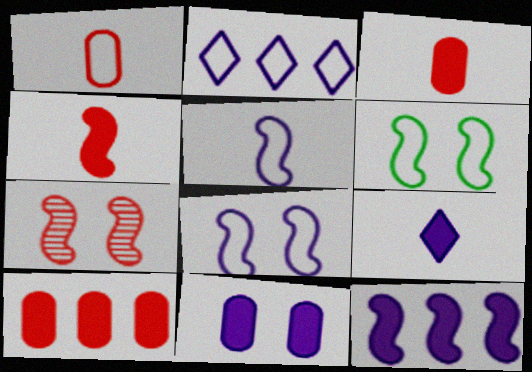[[1, 2, 6], 
[9, 11, 12]]